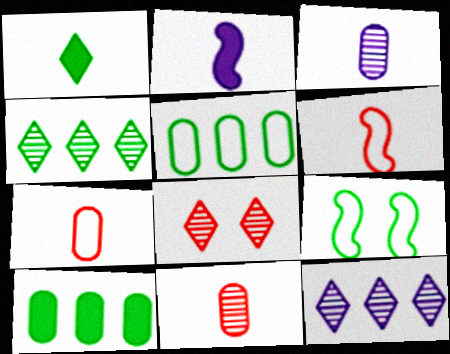[[1, 3, 6], 
[2, 5, 8]]